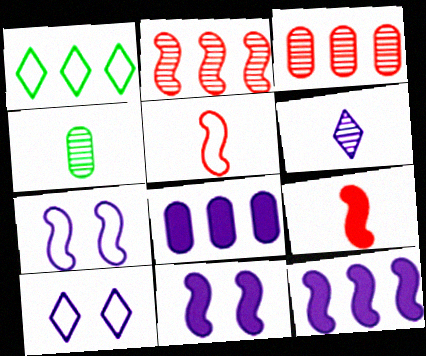[[1, 2, 8], 
[1, 3, 12], 
[6, 7, 8]]